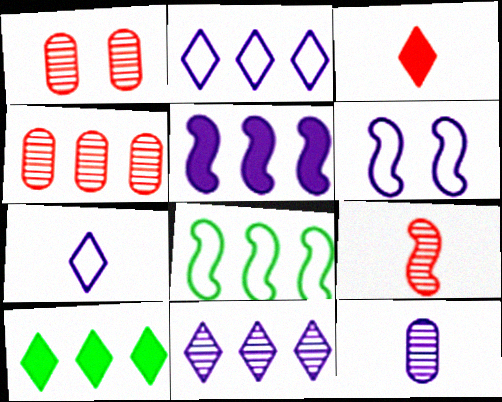[]